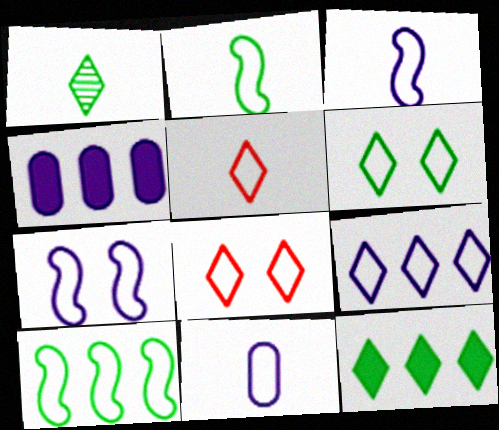[[1, 6, 12], 
[2, 5, 11], 
[5, 6, 9], 
[7, 9, 11], 
[8, 10, 11]]